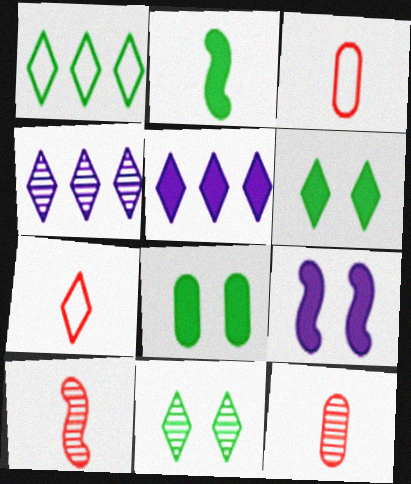[[1, 9, 12], 
[4, 6, 7], 
[5, 7, 11]]